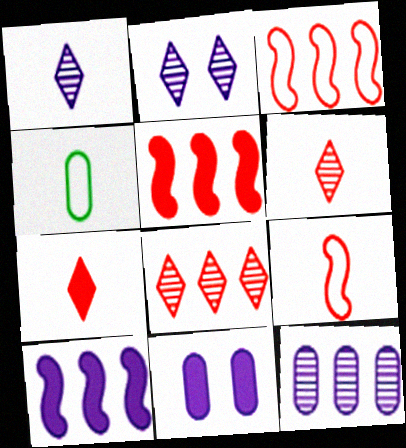[[2, 4, 5]]